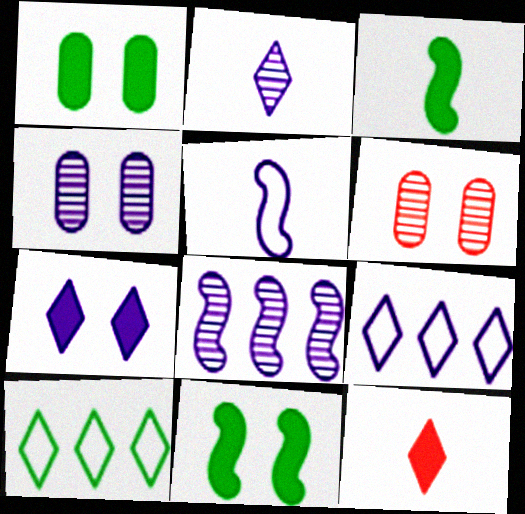[[2, 4, 8], 
[2, 7, 9], 
[3, 6, 9]]